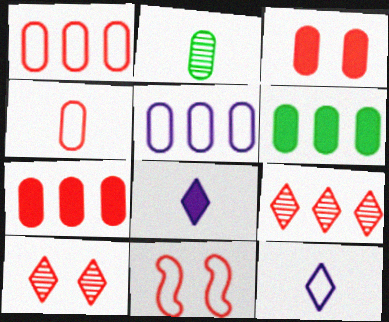[[2, 3, 5], 
[3, 10, 11]]